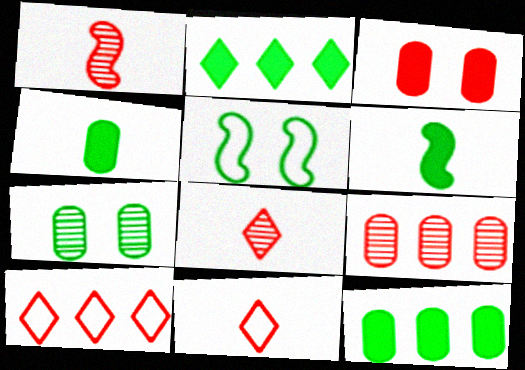[[1, 3, 10]]